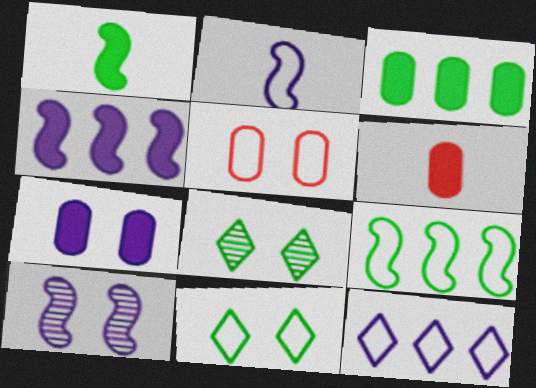[[2, 4, 10], 
[3, 6, 7]]